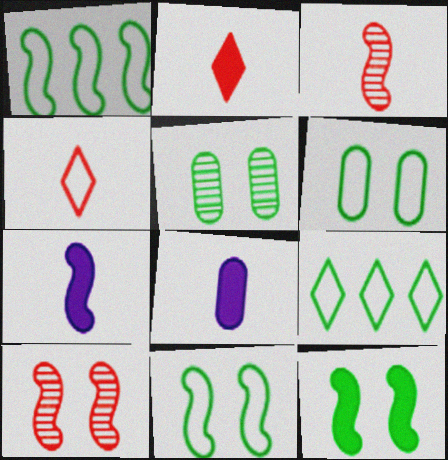[[1, 7, 10], 
[8, 9, 10]]